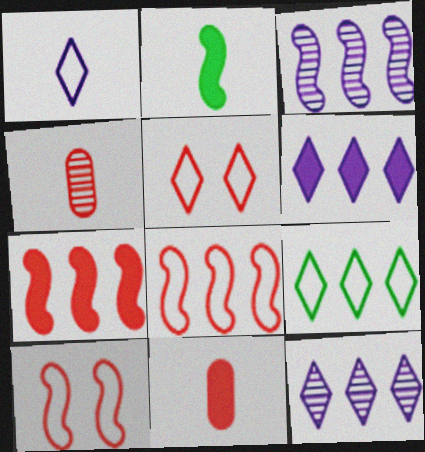[[1, 2, 4], 
[1, 5, 9], 
[2, 3, 10], 
[4, 5, 7]]